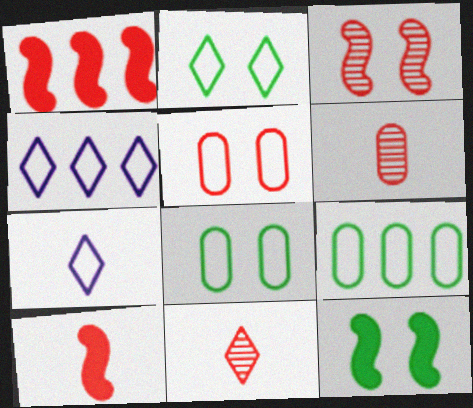[[1, 5, 11], 
[4, 6, 12]]